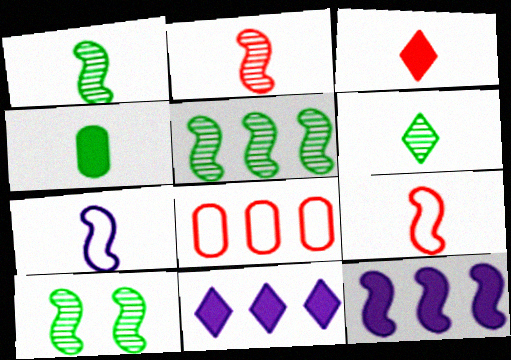[[1, 5, 10], 
[5, 8, 11], 
[9, 10, 12]]